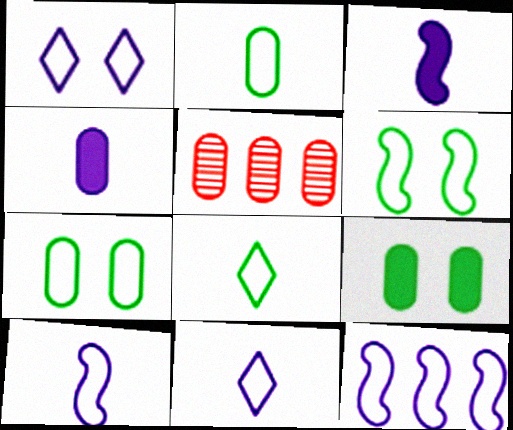[[4, 5, 7]]